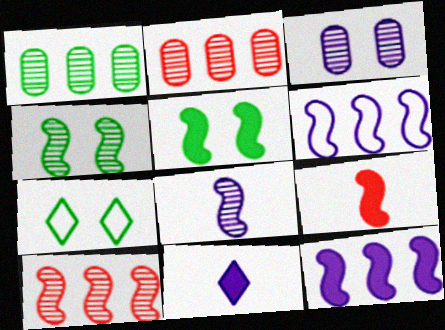[[3, 6, 11], 
[4, 6, 9], 
[4, 8, 10], 
[5, 9, 12]]